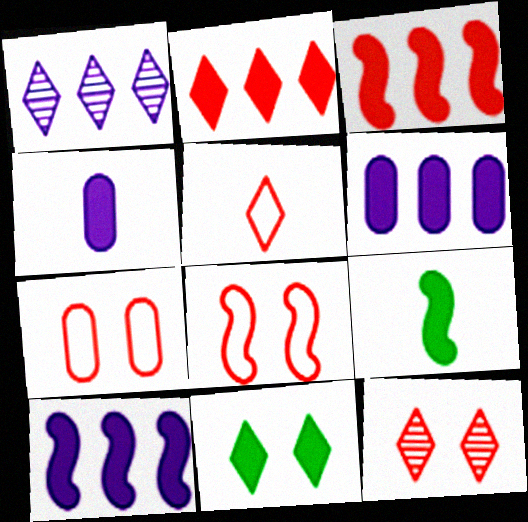[[1, 5, 11], 
[1, 7, 9], 
[2, 5, 12], 
[3, 4, 11]]